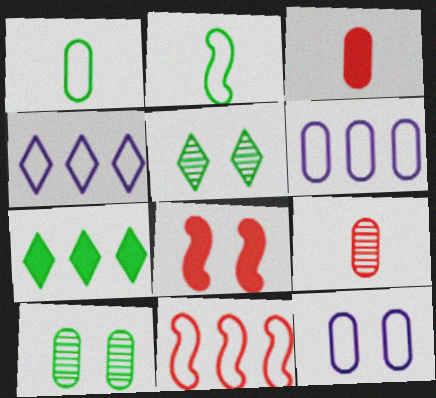[[2, 7, 10], 
[3, 6, 10], 
[5, 8, 12]]